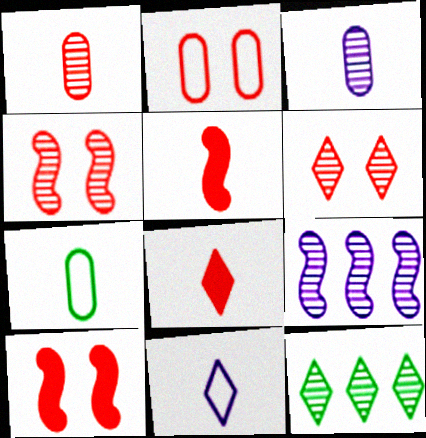[[2, 6, 10], 
[3, 4, 12]]